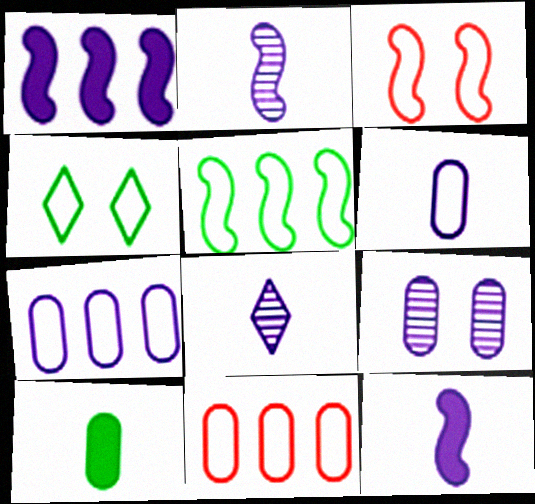[[6, 8, 12], 
[9, 10, 11]]